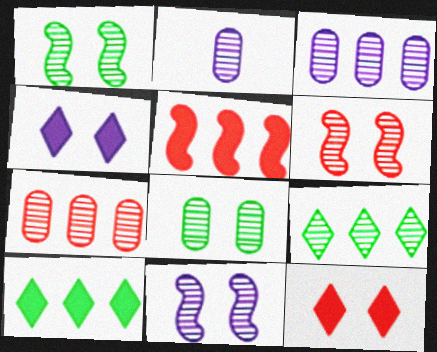[[1, 6, 11], 
[2, 6, 9], 
[2, 7, 8]]